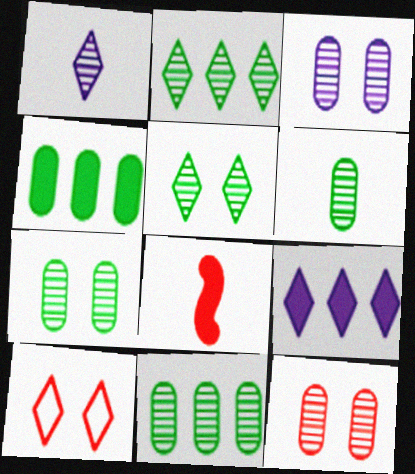[[3, 7, 12], 
[6, 7, 11]]